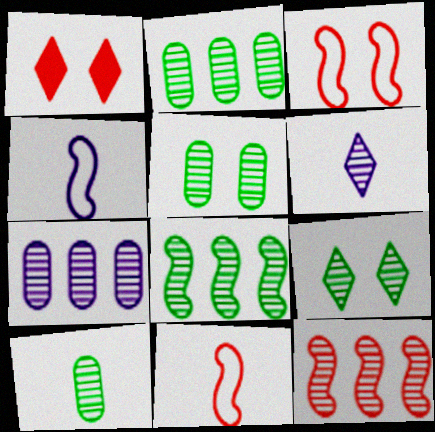[[1, 2, 4], 
[2, 5, 10], 
[5, 6, 12], 
[8, 9, 10]]